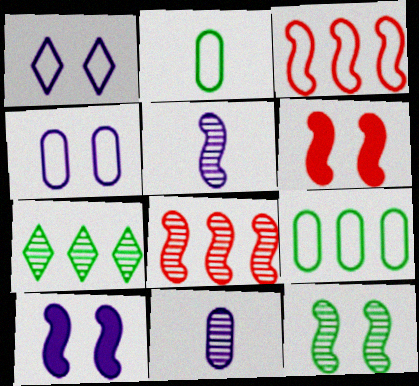[[1, 2, 3], 
[5, 8, 12]]